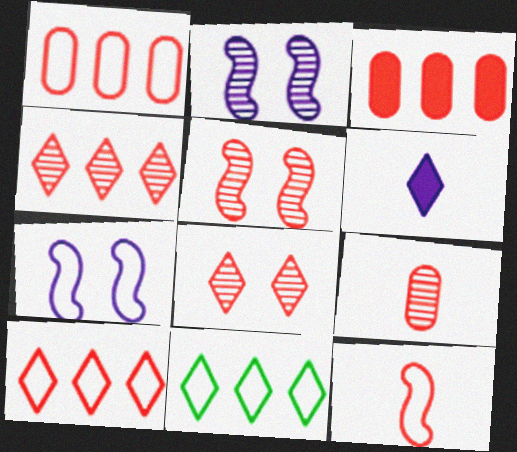[[3, 8, 12], 
[4, 5, 9], 
[6, 8, 11]]